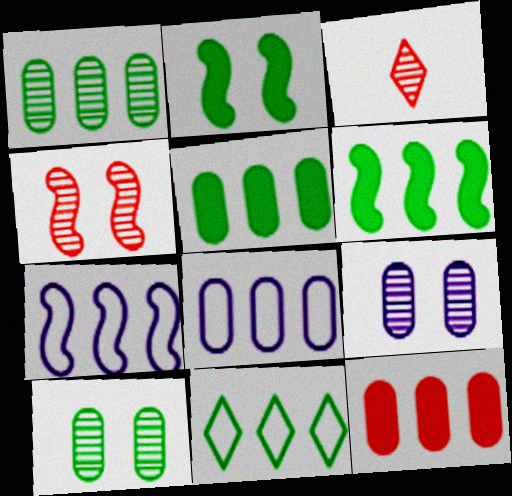[[1, 6, 11], 
[1, 8, 12], 
[2, 3, 8]]